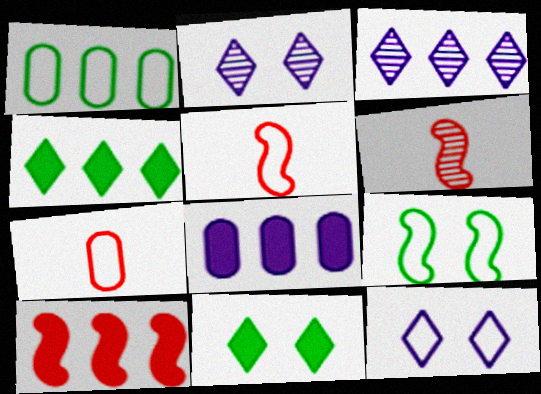[[1, 3, 10], 
[1, 5, 12], 
[4, 8, 10]]